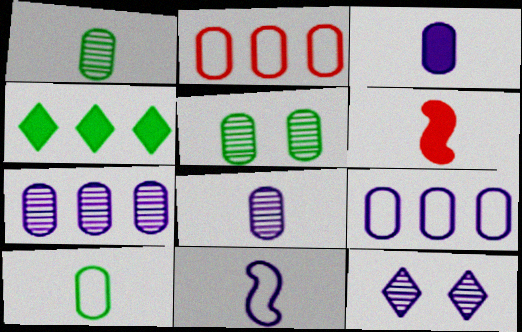[[2, 3, 5]]